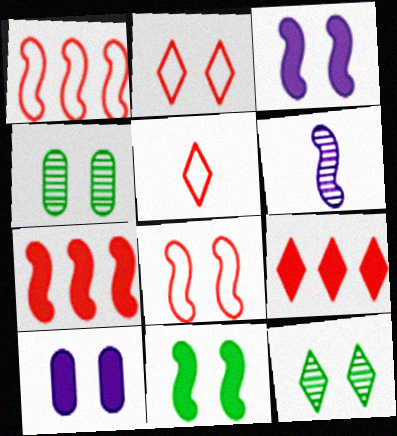[[1, 6, 11], 
[2, 3, 4], 
[8, 10, 12]]